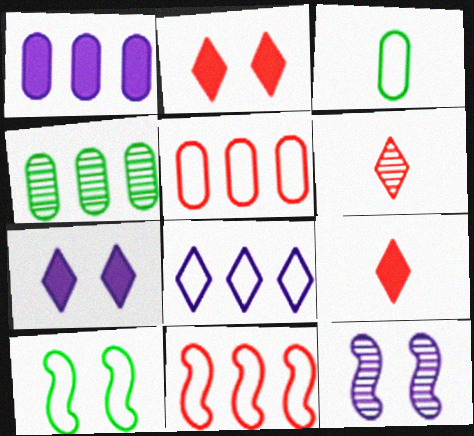[[1, 4, 5], 
[1, 6, 10], 
[4, 6, 12]]